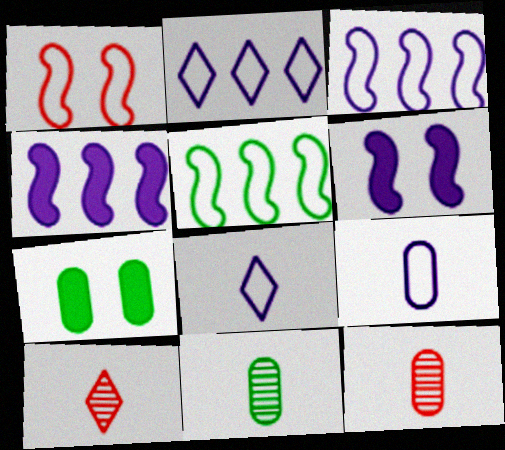[[3, 7, 10]]